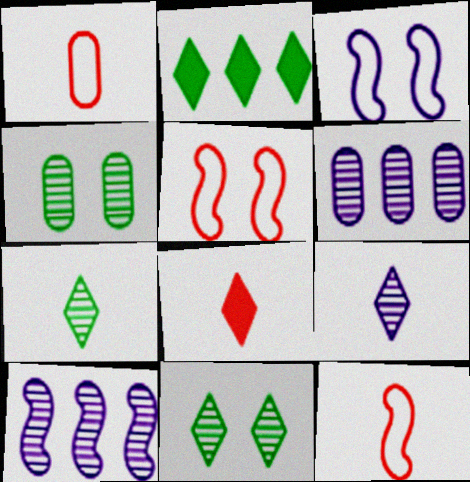[]